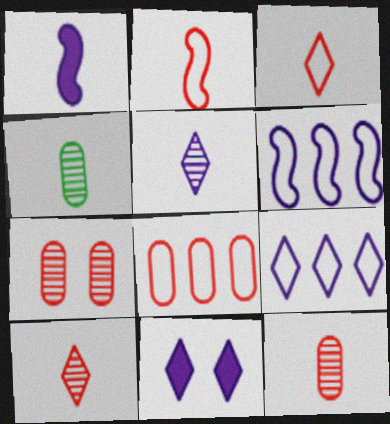[[1, 3, 4], 
[5, 9, 11]]